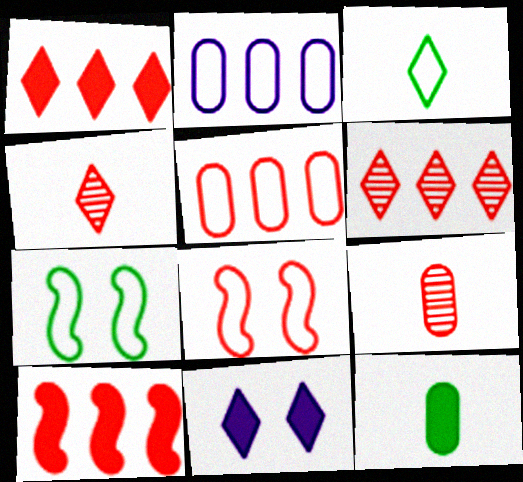[[1, 8, 9], 
[2, 3, 8], 
[3, 6, 11], 
[5, 6, 10], 
[10, 11, 12]]